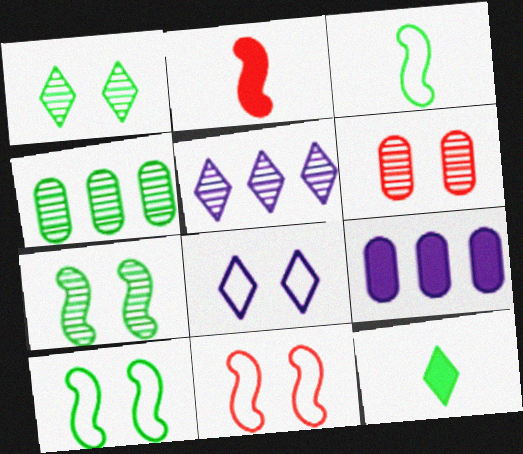[[2, 4, 8], 
[4, 10, 12]]